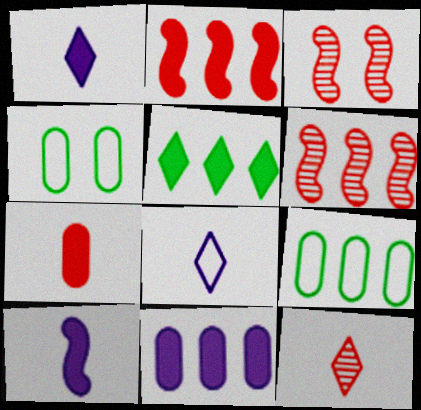[[1, 3, 9], 
[1, 4, 6], 
[2, 5, 11]]